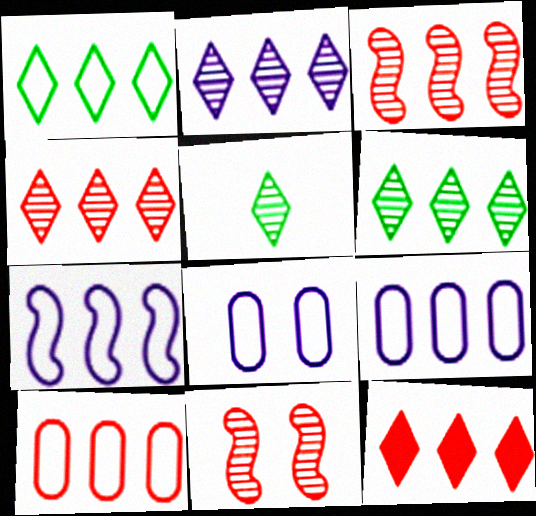[[1, 2, 12], 
[1, 7, 10], 
[2, 4, 6], 
[3, 10, 12]]